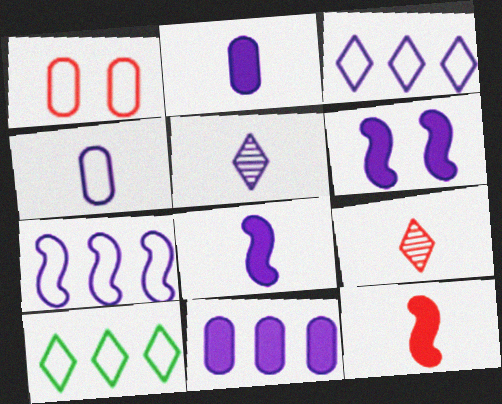[[4, 5, 8]]